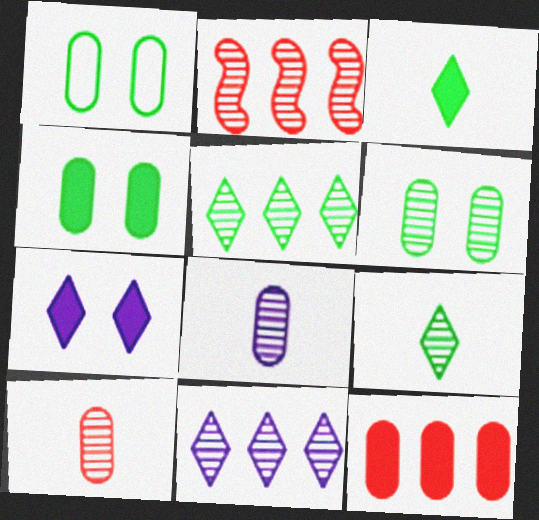[[1, 4, 6], 
[1, 8, 12]]